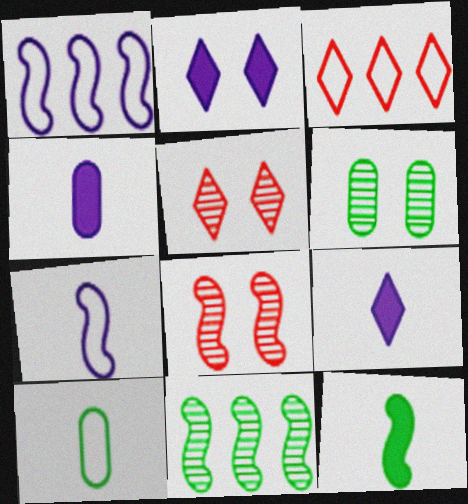[[1, 8, 12]]